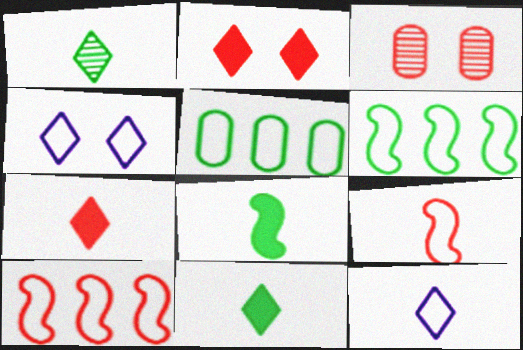[[1, 7, 12], 
[3, 7, 10], 
[4, 5, 9]]